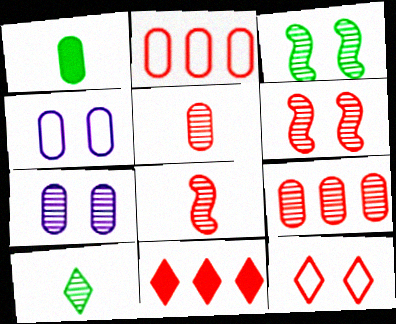[[1, 2, 7], 
[1, 4, 9]]